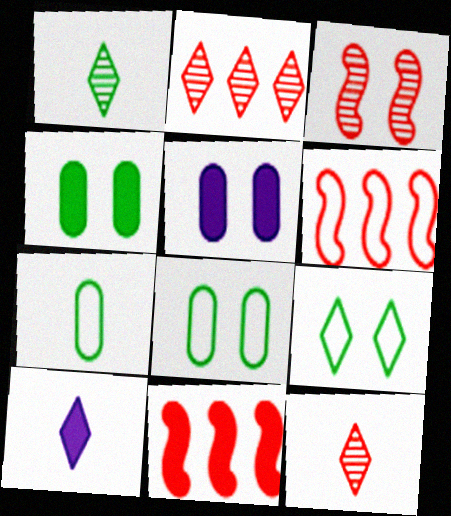[[1, 5, 6], 
[2, 9, 10], 
[3, 5, 9], 
[4, 10, 11]]